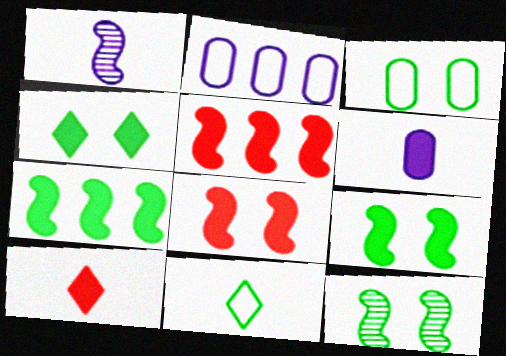[[2, 10, 12], 
[3, 4, 12], 
[4, 5, 6]]